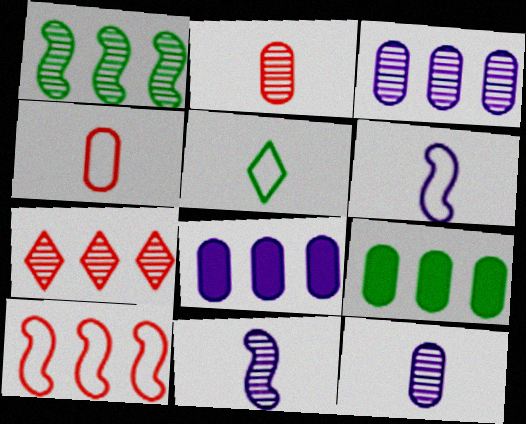[[1, 3, 7], 
[4, 5, 6]]